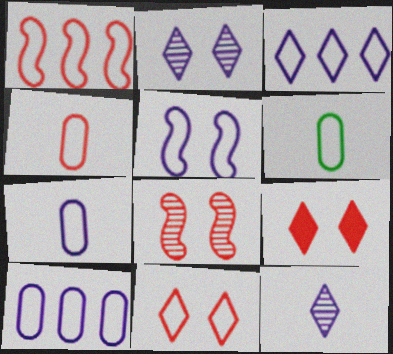[[1, 4, 11], 
[3, 5, 7], 
[4, 6, 7]]